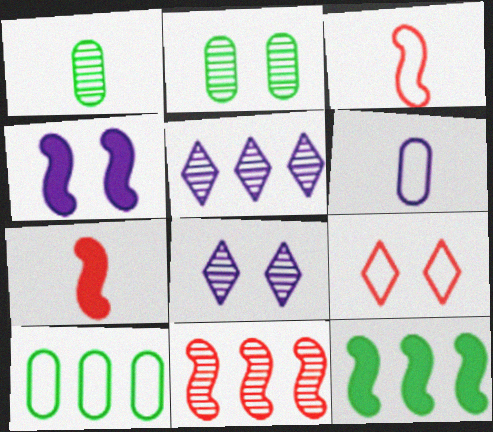[[1, 8, 11], 
[2, 4, 9], 
[4, 5, 6], 
[4, 7, 12], 
[7, 8, 10]]